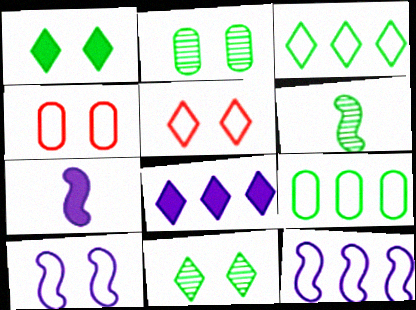[[1, 6, 9], 
[4, 6, 8]]